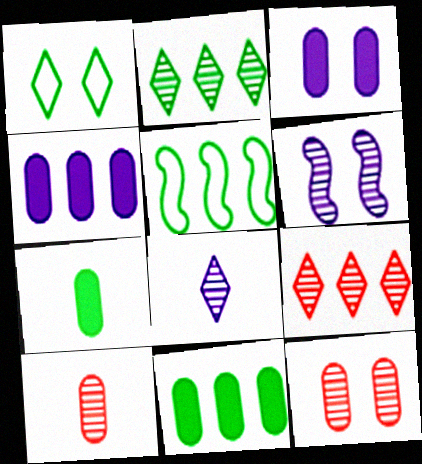[[2, 5, 11], 
[2, 6, 10], 
[4, 5, 9]]